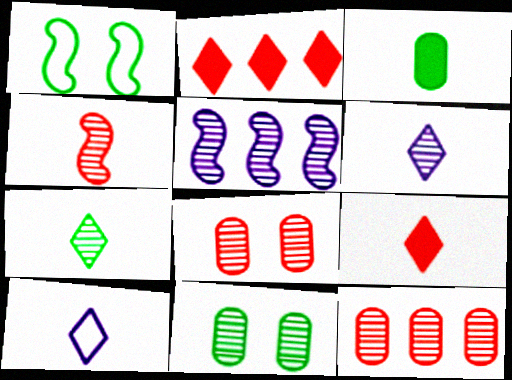[[3, 4, 10], 
[5, 7, 8], 
[7, 9, 10]]